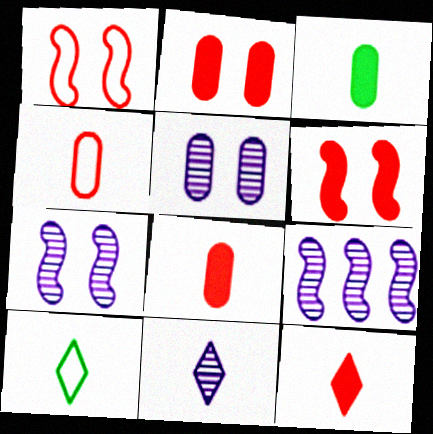[[2, 9, 10], 
[5, 9, 11], 
[10, 11, 12]]